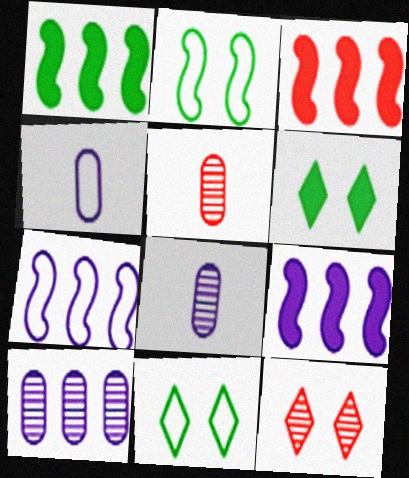[[1, 3, 9], 
[1, 4, 12], 
[3, 8, 11], 
[5, 6, 7], 
[5, 9, 11]]